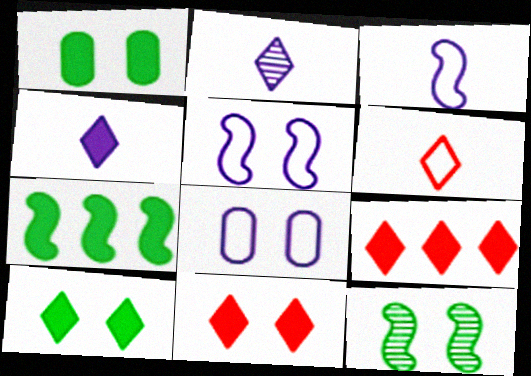[[4, 9, 10], 
[8, 11, 12]]